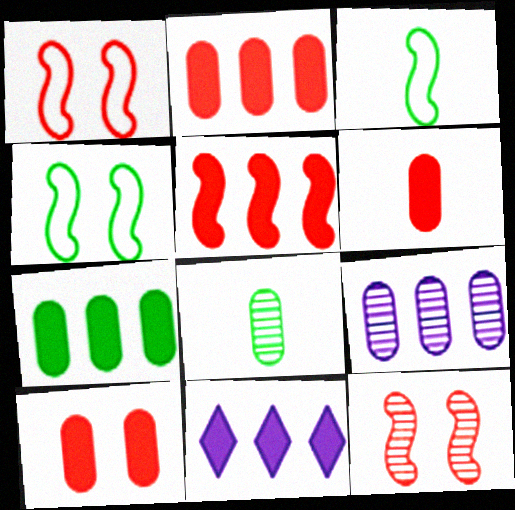[[1, 8, 11], 
[2, 6, 10], 
[5, 7, 11]]